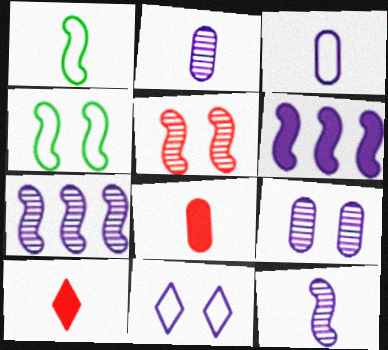[[1, 2, 10], 
[1, 5, 6], 
[2, 6, 11]]